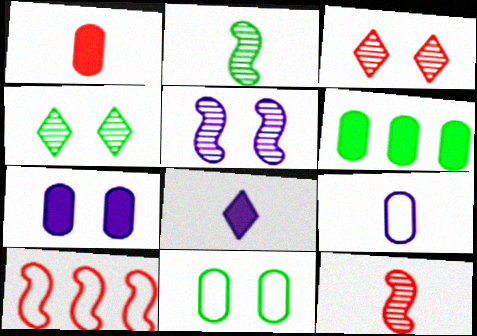[[1, 3, 10], 
[1, 6, 7]]